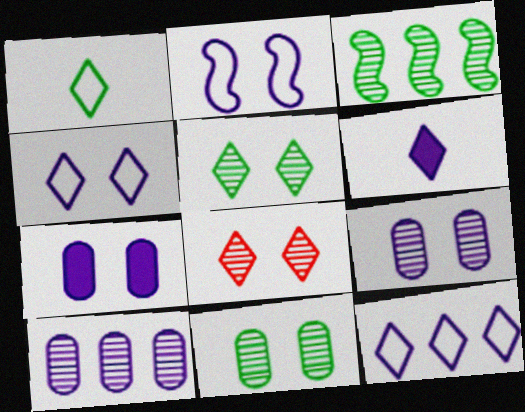[[2, 6, 10]]